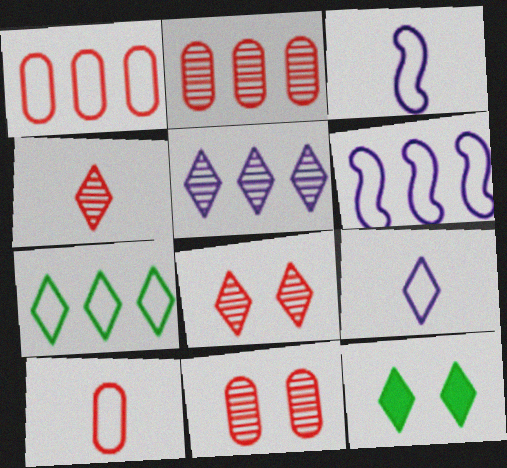[[1, 6, 7], 
[2, 3, 12]]